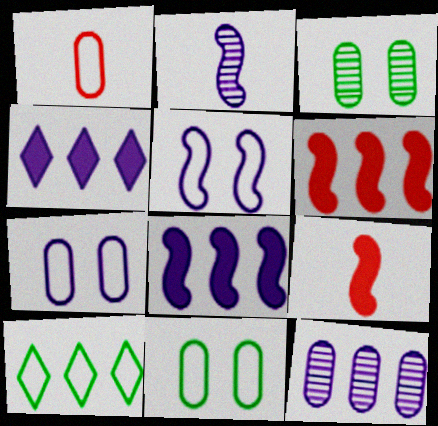[[1, 5, 10], 
[2, 4, 7], 
[2, 5, 8], 
[6, 10, 12]]